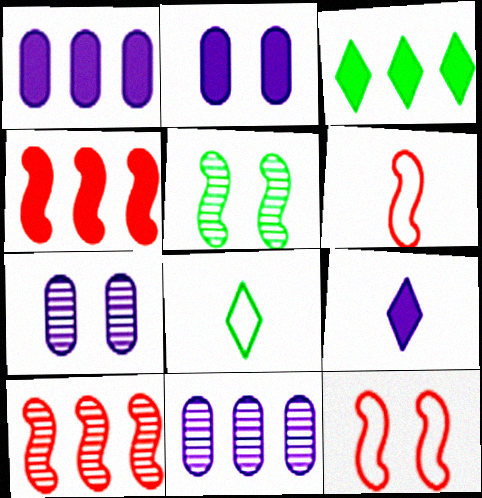[[1, 3, 4], 
[2, 8, 10], 
[3, 6, 7], 
[4, 7, 8]]